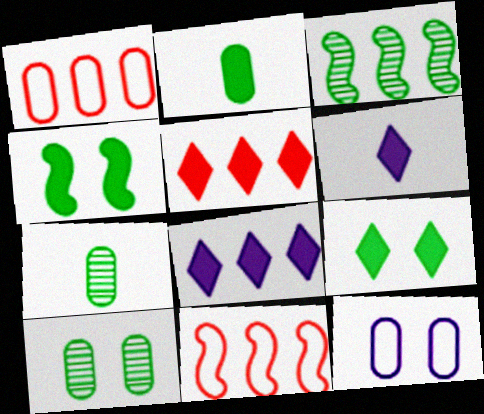[[1, 3, 8], 
[5, 6, 9], 
[6, 10, 11]]